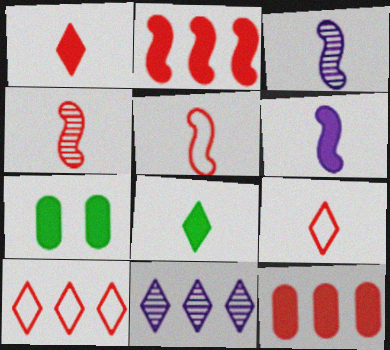[[3, 7, 10], 
[5, 7, 11]]